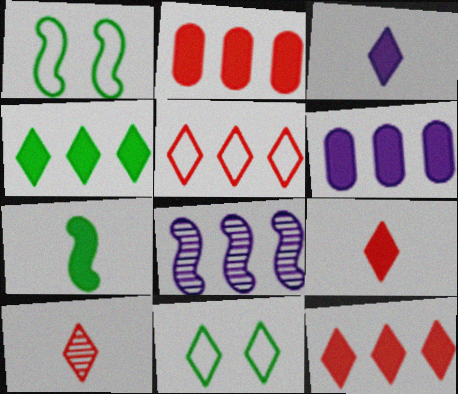[[1, 6, 10]]